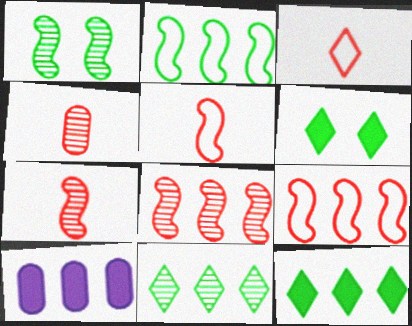[[1, 3, 10], 
[9, 10, 11]]